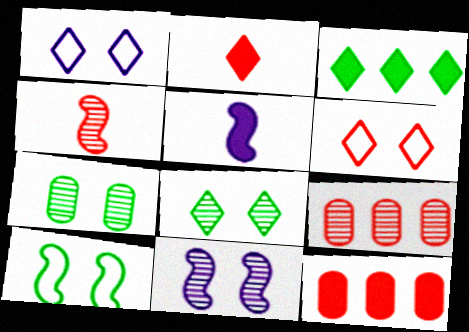[[4, 6, 12]]